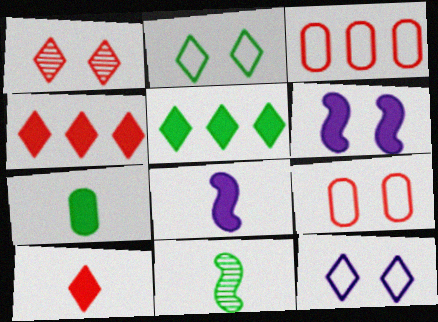[[4, 6, 7], 
[7, 8, 10]]